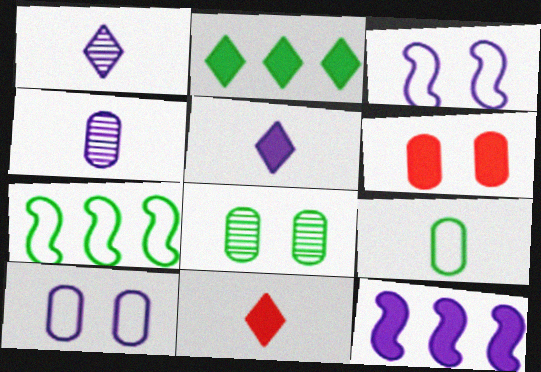[[1, 6, 7], 
[1, 10, 12], 
[6, 8, 10]]